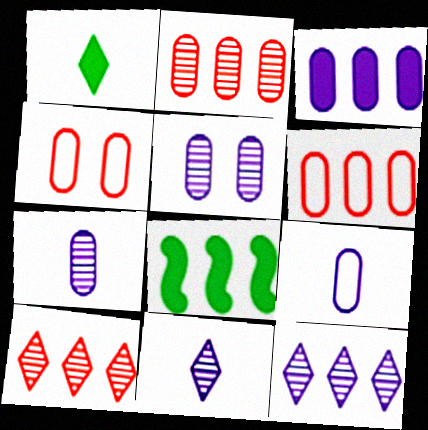[[3, 5, 9], 
[4, 8, 11], 
[6, 8, 12]]